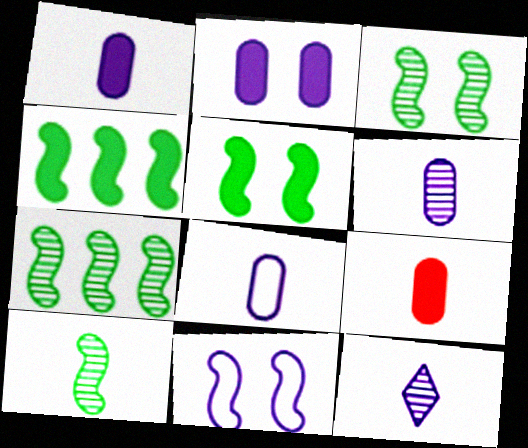[[1, 6, 8], 
[3, 7, 10]]